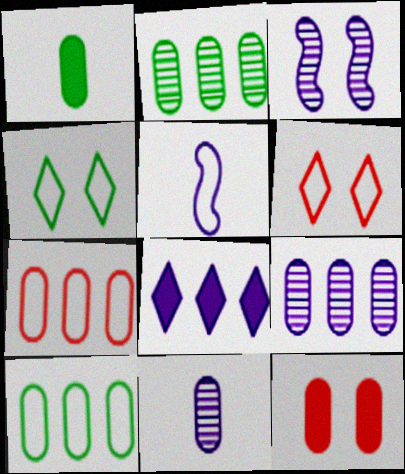[[3, 4, 12], 
[4, 5, 7], 
[5, 6, 10], 
[10, 11, 12]]